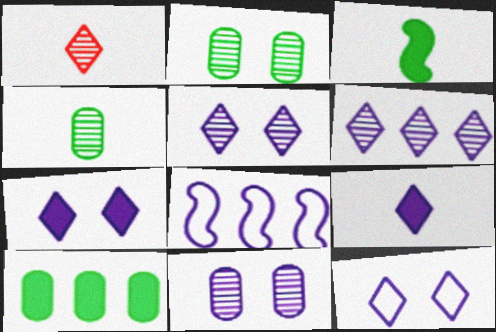[[5, 7, 12], 
[6, 9, 12], 
[8, 9, 11]]